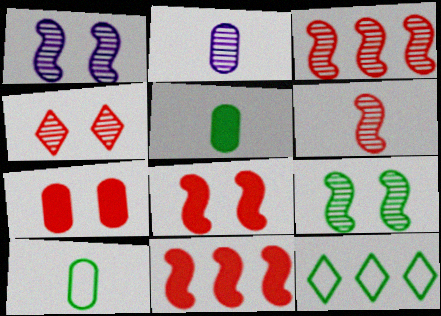[[2, 8, 12], 
[5, 9, 12]]